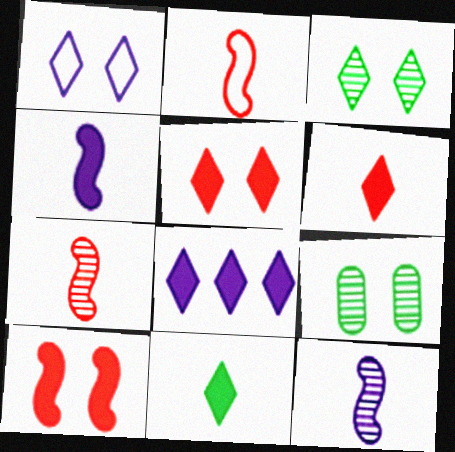[[1, 3, 5], 
[1, 9, 10], 
[2, 8, 9], 
[5, 8, 11]]